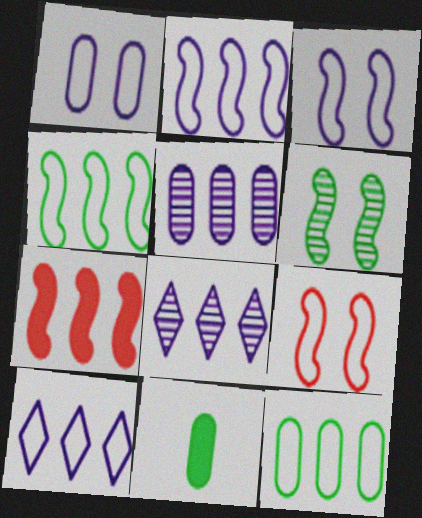[[7, 8, 12], 
[8, 9, 11]]